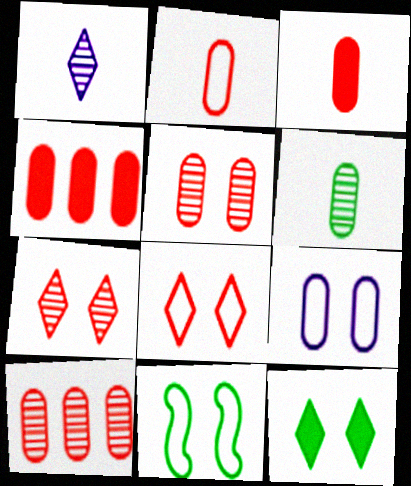[[1, 4, 11], 
[2, 4, 5], 
[4, 6, 9], 
[8, 9, 11]]